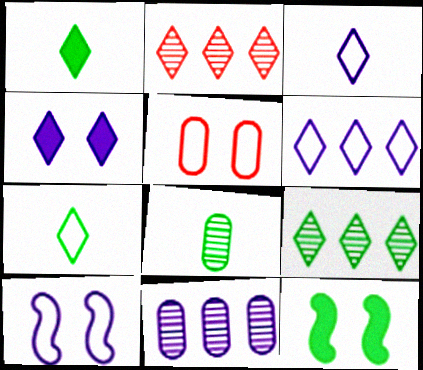[[2, 4, 7]]